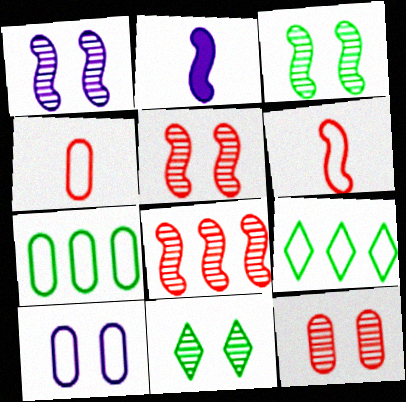[[1, 3, 5], 
[1, 11, 12], 
[2, 9, 12], 
[4, 7, 10], 
[6, 9, 10]]